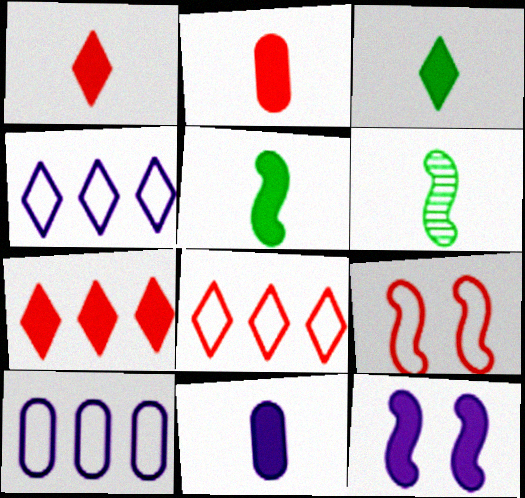[[1, 5, 11]]